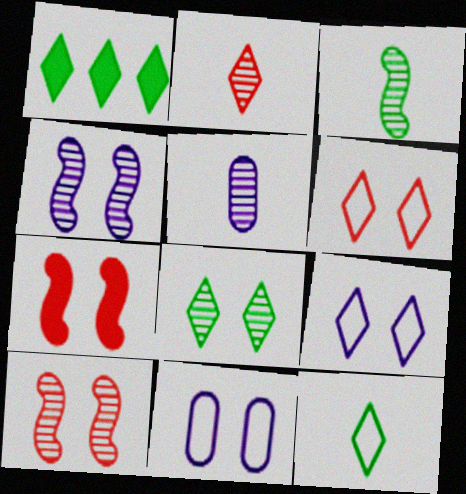[[1, 2, 9], 
[1, 8, 12], 
[2, 3, 5], 
[7, 8, 11]]